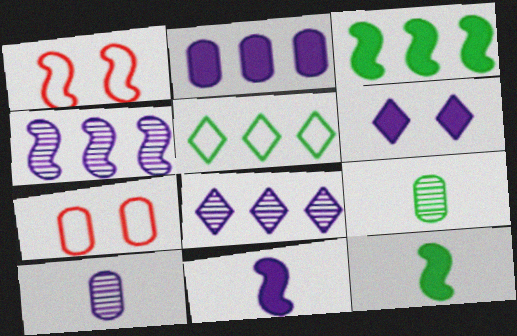[[1, 4, 12], 
[2, 6, 11], 
[2, 7, 9], 
[7, 8, 12]]